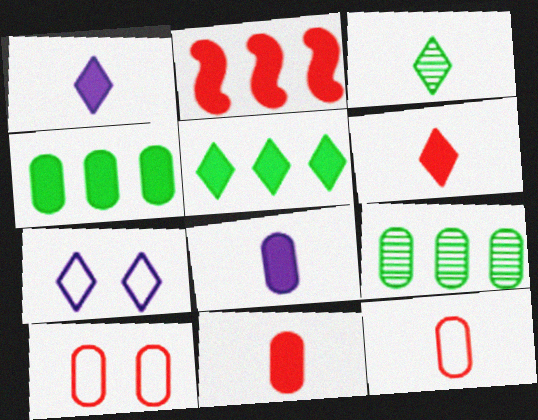[[8, 9, 10]]